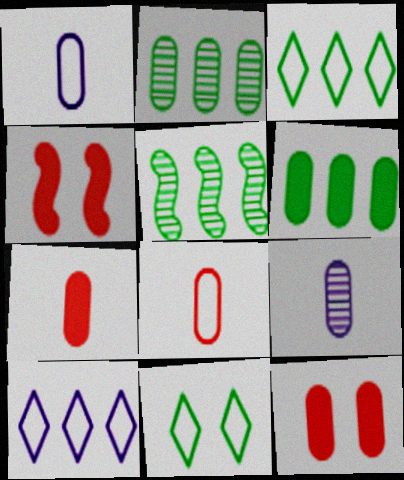[[1, 2, 12], 
[3, 4, 9], 
[3, 5, 6]]